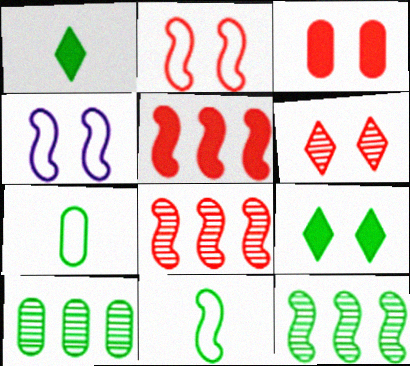[[2, 3, 6], 
[7, 9, 12], 
[9, 10, 11]]